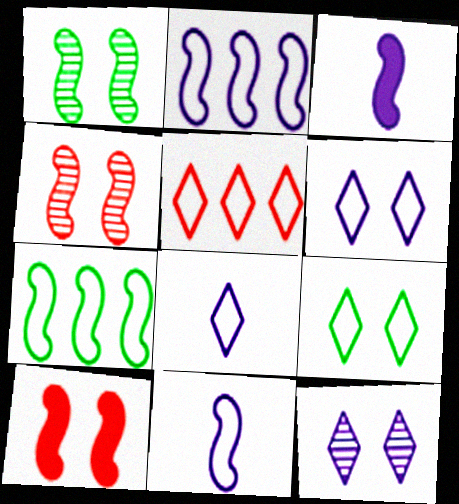[[3, 4, 7], 
[5, 8, 9]]